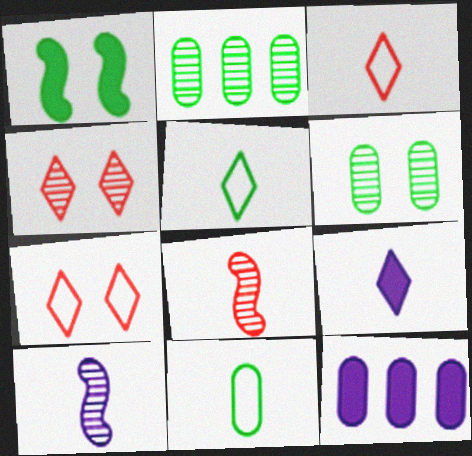[[1, 2, 5], 
[2, 4, 10], 
[8, 9, 11]]